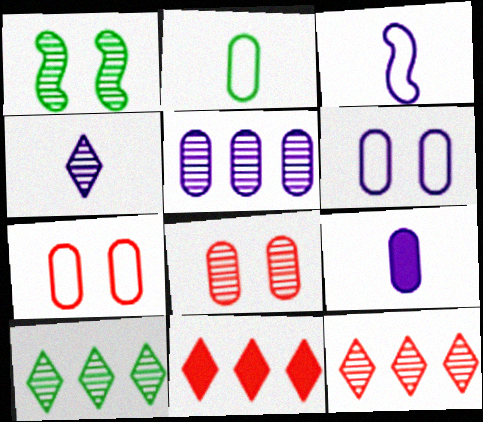[[3, 4, 9], 
[5, 6, 9]]